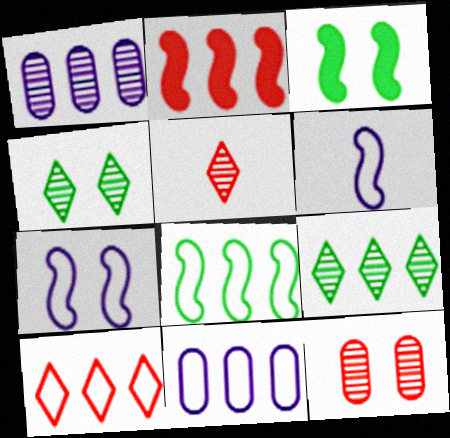[[2, 9, 11], 
[3, 5, 11], 
[8, 10, 11]]